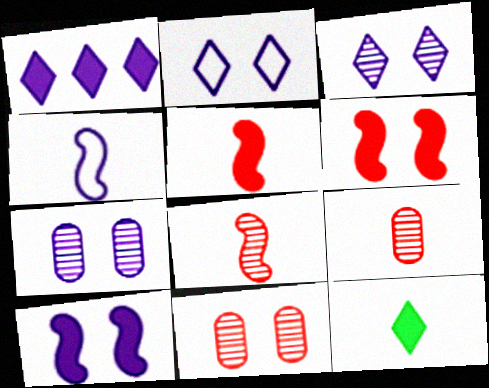[[1, 4, 7], 
[2, 7, 10], 
[4, 9, 12]]